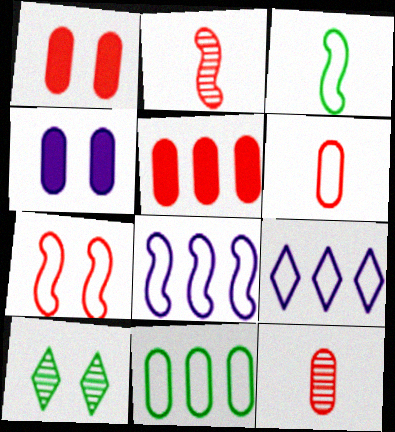[[3, 7, 8], 
[4, 7, 10], 
[4, 11, 12]]